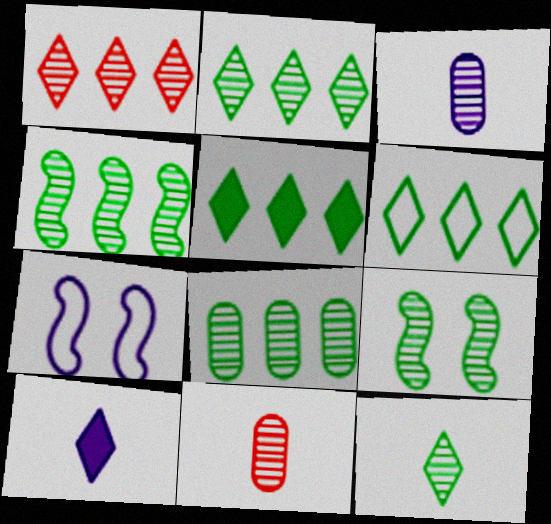[[1, 3, 9], 
[2, 4, 8], 
[2, 5, 6], 
[5, 7, 11], 
[8, 9, 12]]